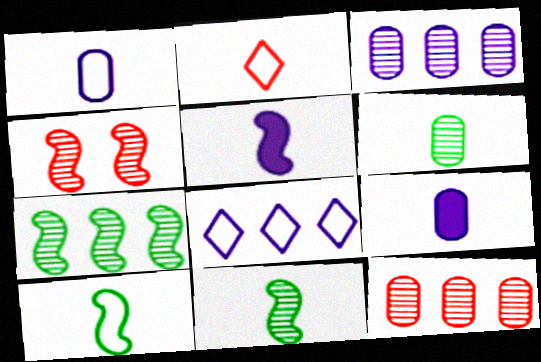[[1, 2, 10], 
[2, 5, 6], 
[2, 9, 11]]